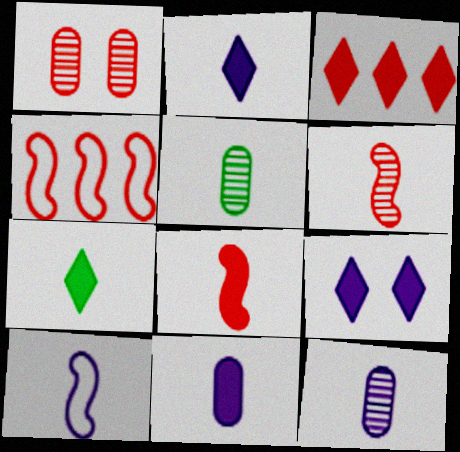[[2, 10, 12], 
[3, 7, 9], 
[4, 5, 9], 
[7, 8, 11]]